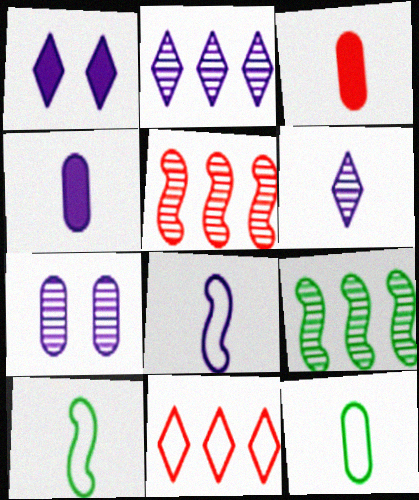[[1, 5, 12], 
[3, 6, 10], 
[4, 6, 8]]